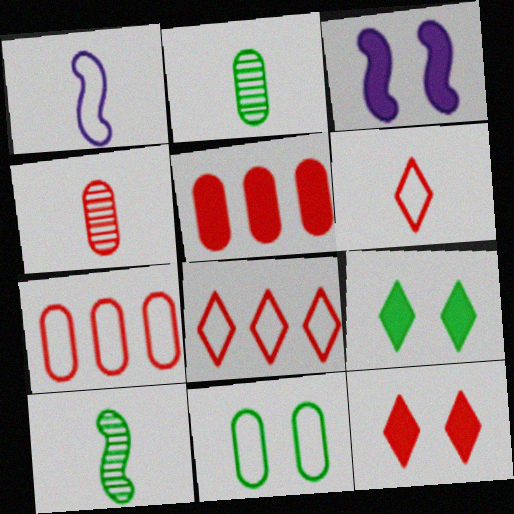[[1, 8, 11], 
[2, 3, 8]]